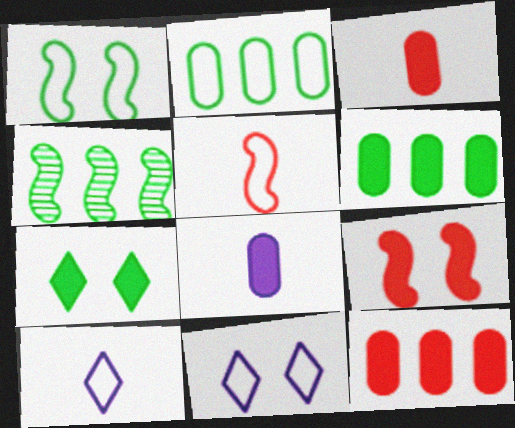[[2, 5, 11], 
[3, 4, 11]]